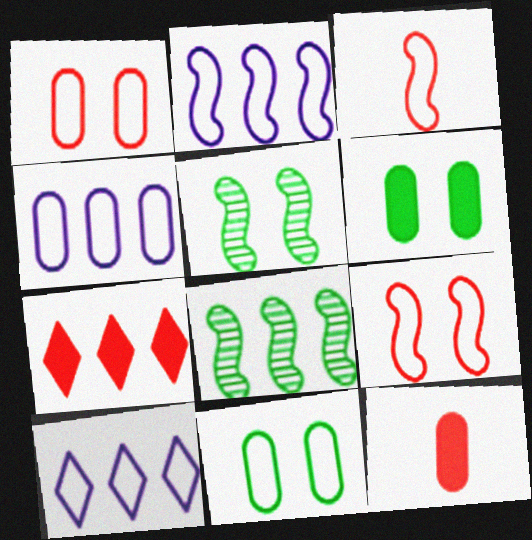[[2, 4, 10], 
[3, 10, 11], 
[4, 7, 8], 
[5, 10, 12]]